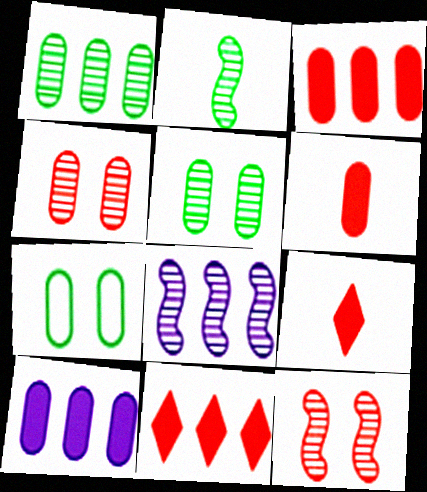[[2, 8, 12], 
[7, 8, 9]]